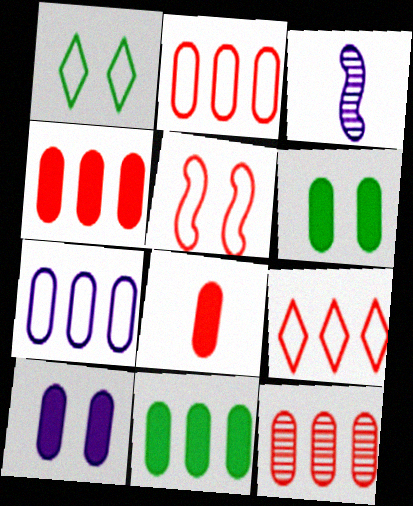[[1, 3, 4], 
[2, 4, 12], 
[3, 6, 9], 
[7, 11, 12], 
[8, 10, 11]]